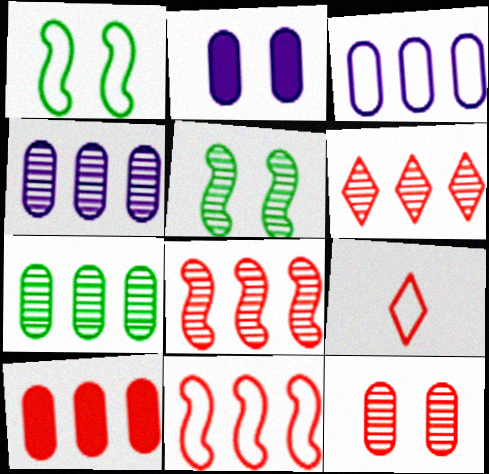[[1, 3, 9], 
[3, 7, 10], 
[6, 10, 11]]